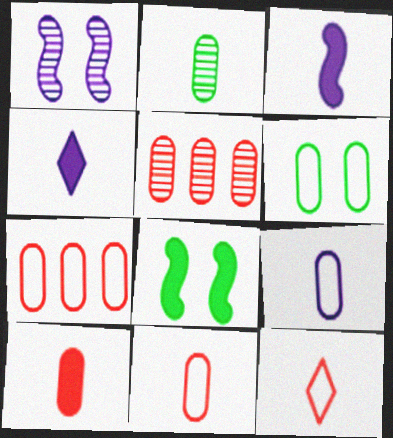[[2, 3, 12], 
[2, 9, 10], 
[6, 7, 9]]